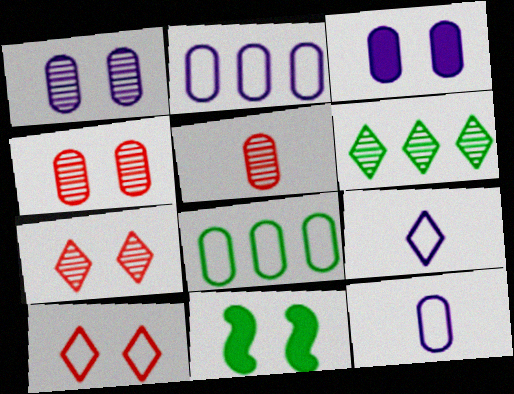[[1, 10, 11], 
[3, 5, 8]]